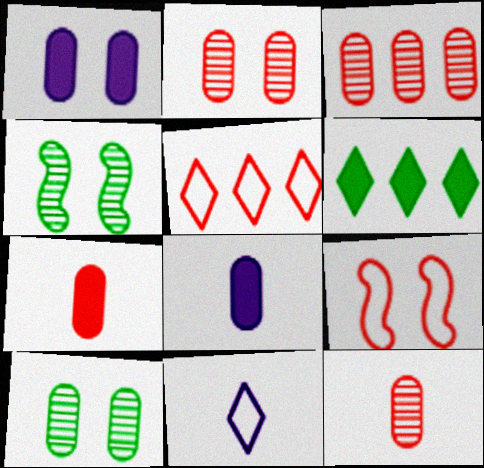[[2, 3, 12], 
[4, 5, 8]]